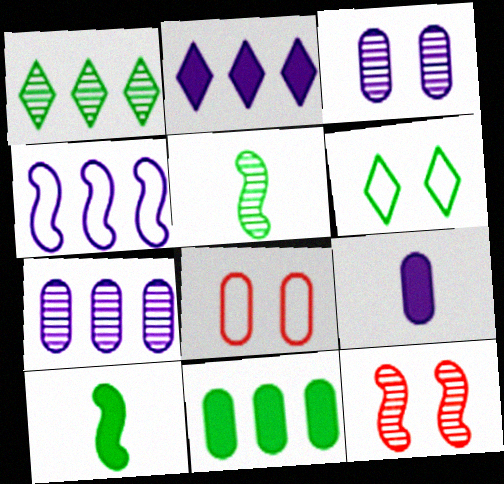[[2, 4, 7], 
[2, 5, 8], 
[4, 10, 12], 
[5, 6, 11]]